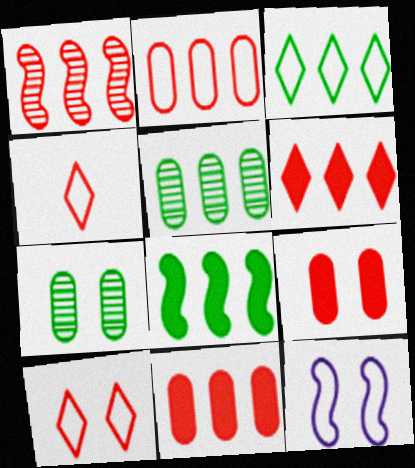[[1, 2, 6], 
[1, 4, 9], 
[3, 5, 8]]